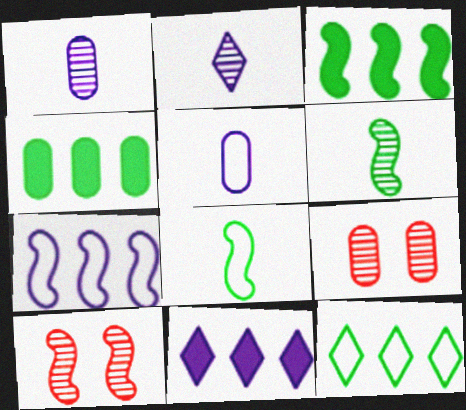[[4, 5, 9], 
[8, 9, 11]]